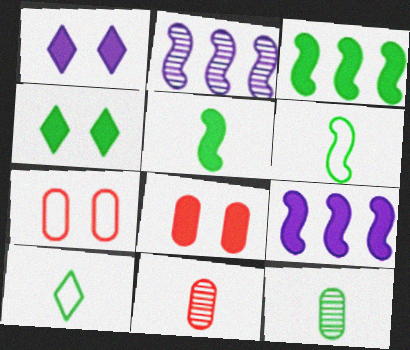[[2, 8, 10], 
[5, 10, 12]]